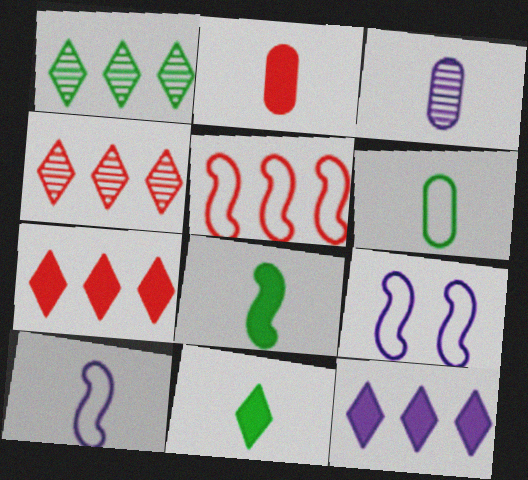[[1, 2, 9], 
[2, 3, 6], 
[3, 9, 12]]